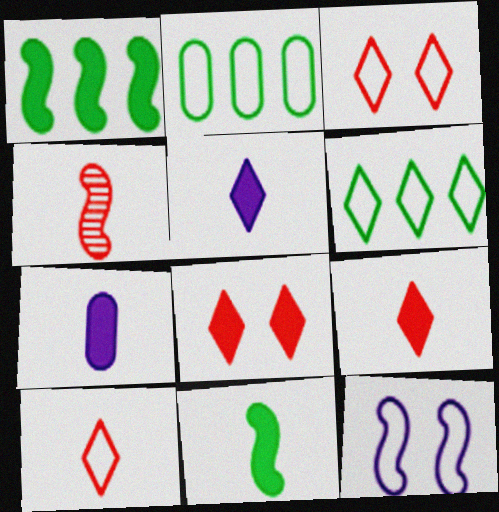[[1, 4, 12], 
[1, 7, 8], 
[2, 10, 12], 
[7, 9, 11]]